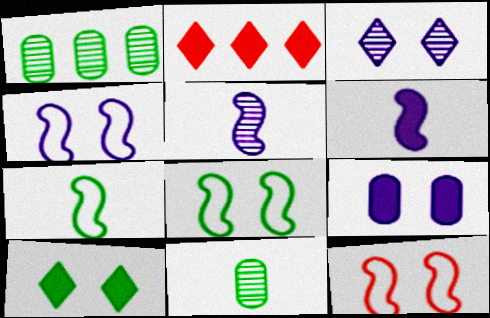[[1, 7, 10], 
[2, 4, 11], 
[3, 4, 9], 
[4, 8, 12]]